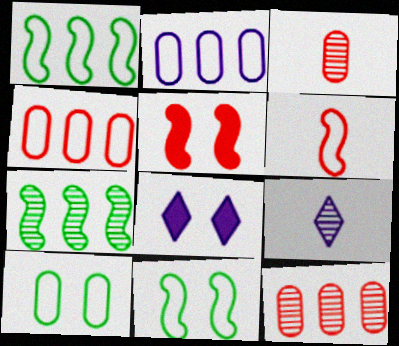[[1, 3, 8]]